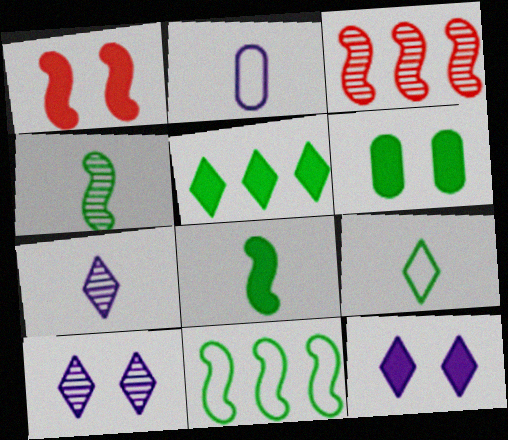[[1, 6, 12], 
[5, 6, 8]]